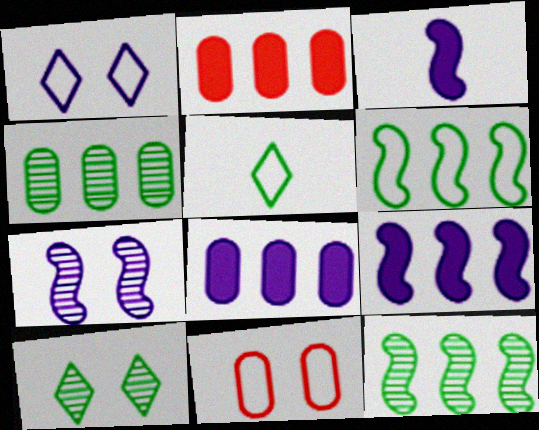[[2, 5, 7]]